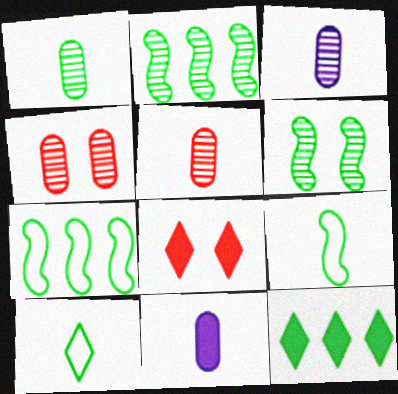[[1, 3, 5], 
[3, 7, 8]]